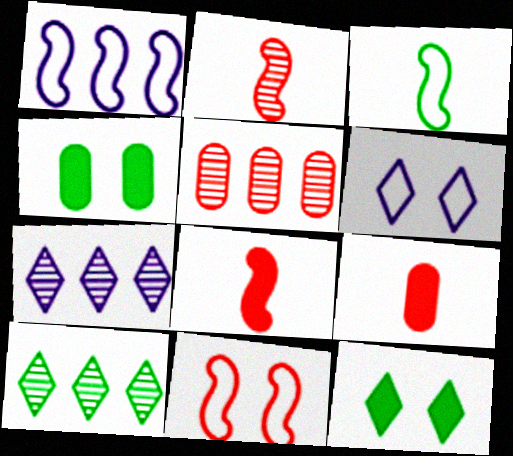[[1, 3, 11], 
[3, 4, 10]]